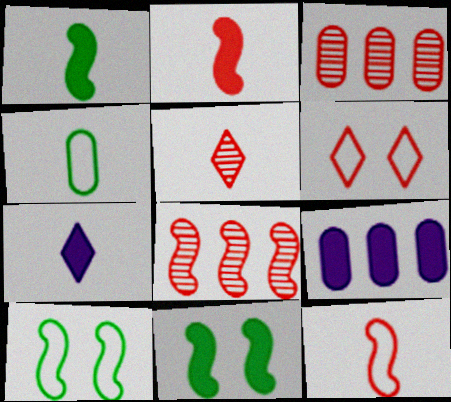[[2, 3, 6], 
[3, 7, 10], 
[5, 9, 10]]